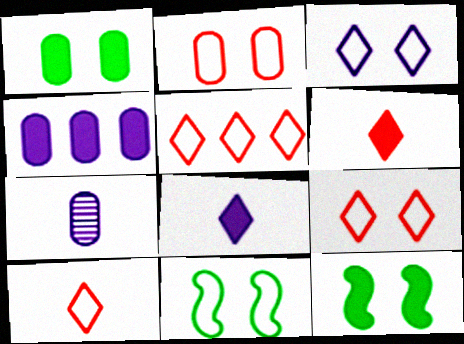[[2, 3, 11], 
[4, 6, 12], 
[5, 7, 12], 
[5, 9, 10]]